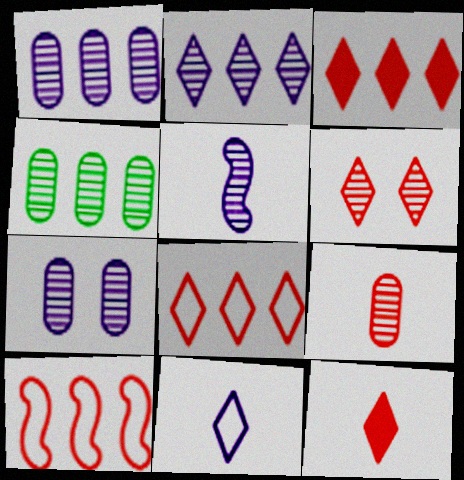[[2, 5, 7], 
[4, 5, 6], 
[4, 7, 9], 
[6, 8, 12]]